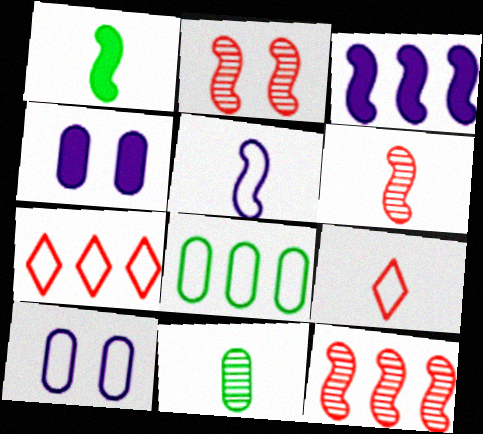[[1, 5, 6], 
[2, 6, 12]]